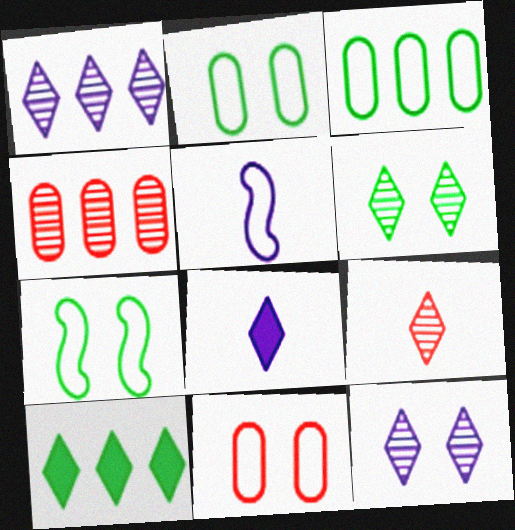[[1, 6, 9], 
[4, 7, 8]]